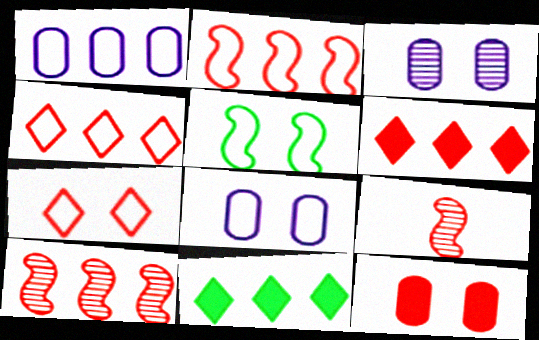[[1, 10, 11], 
[4, 9, 12], 
[5, 7, 8], 
[8, 9, 11]]